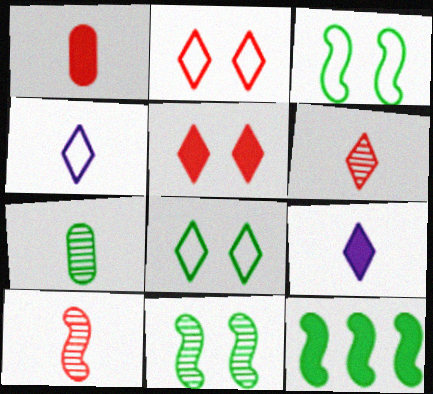[[7, 8, 12]]